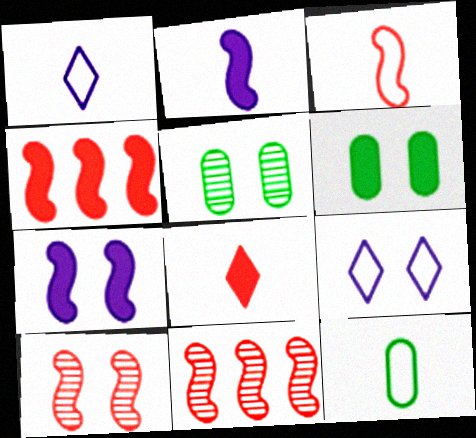[[1, 3, 12], 
[1, 4, 5], 
[1, 6, 11], 
[3, 4, 10], 
[6, 9, 10]]